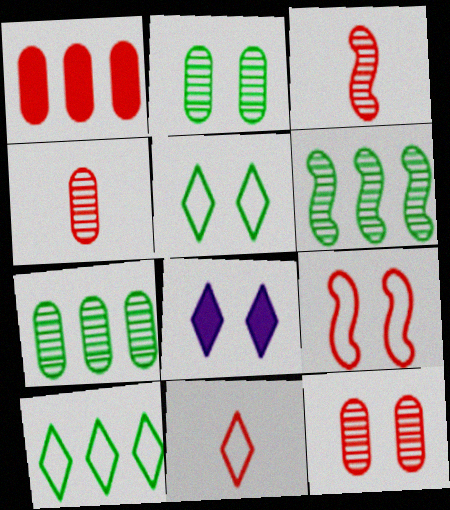[[2, 8, 9]]